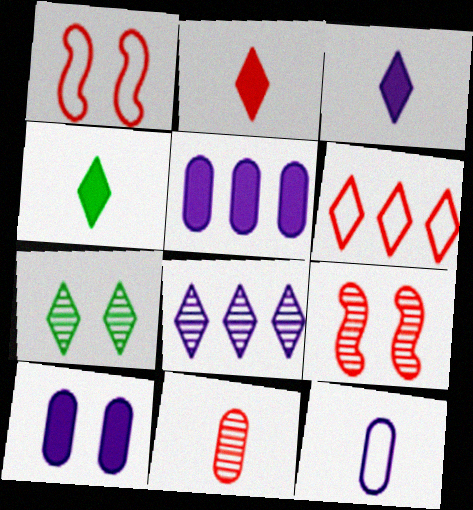[[1, 7, 10], 
[2, 3, 4], 
[3, 6, 7]]